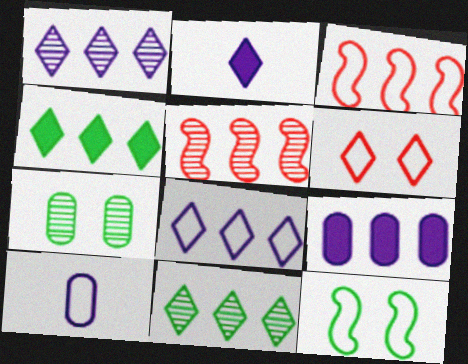[[2, 3, 7], 
[2, 6, 11], 
[3, 9, 11]]